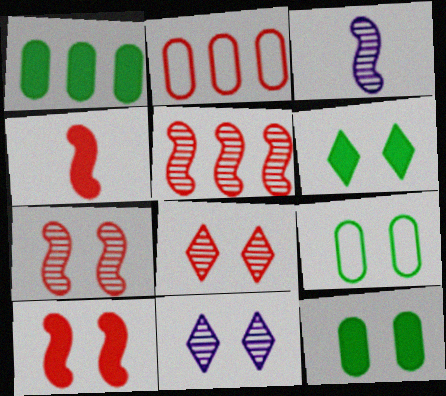[[2, 3, 6], 
[2, 4, 8], 
[9, 10, 11]]